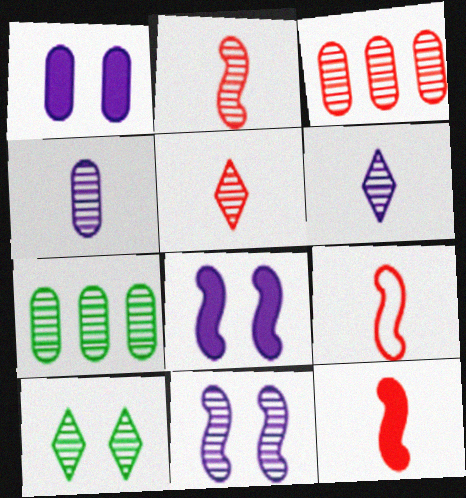[[2, 9, 12], 
[5, 7, 11]]